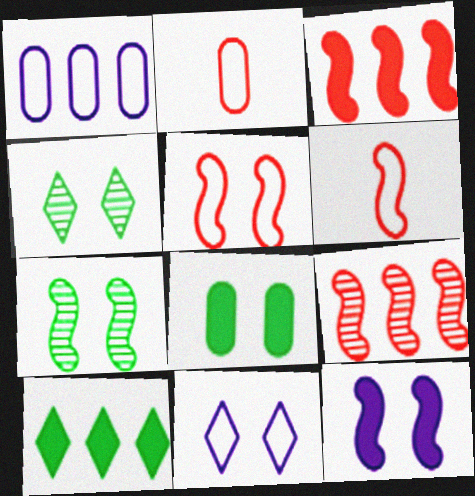[[1, 9, 10], 
[5, 7, 12]]